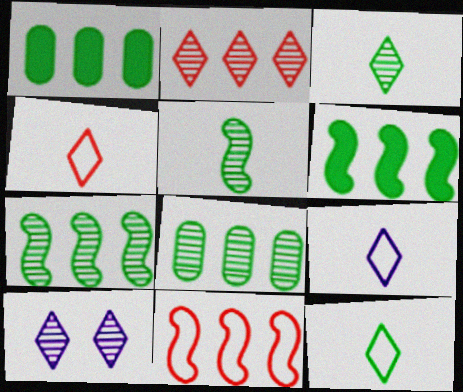[[2, 3, 10], 
[4, 9, 12]]